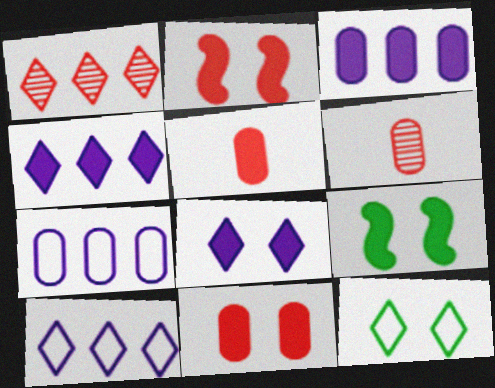[[4, 5, 9], 
[6, 9, 10], 
[8, 9, 11]]